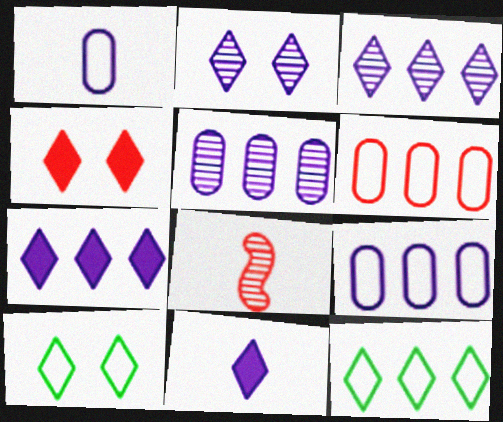[[2, 4, 10], 
[4, 6, 8]]